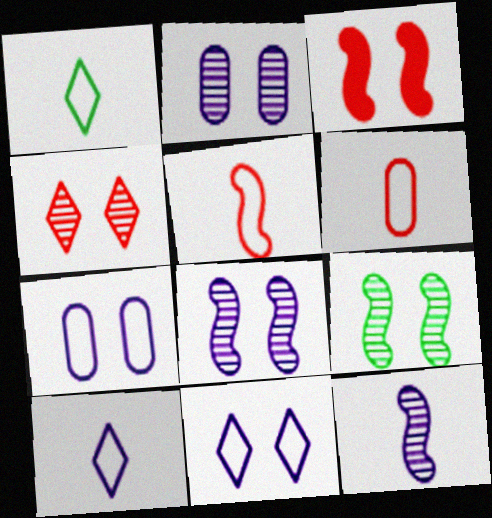[[2, 4, 9]]